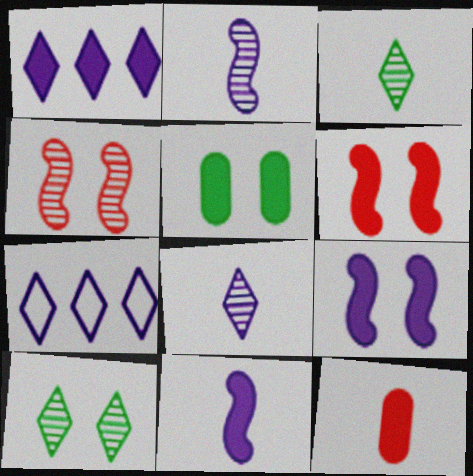[]